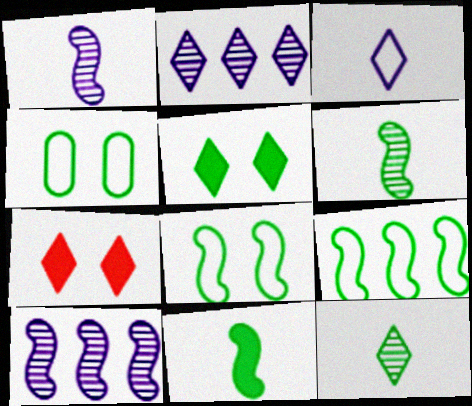[]